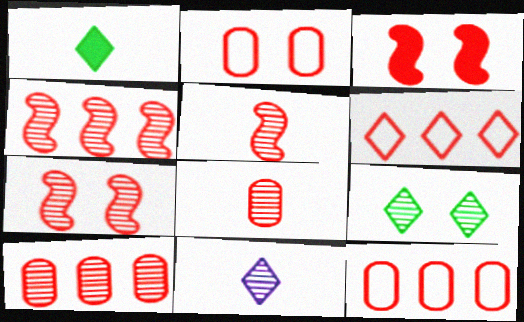[[3, 6, 8], 
[4, 5, 7]]